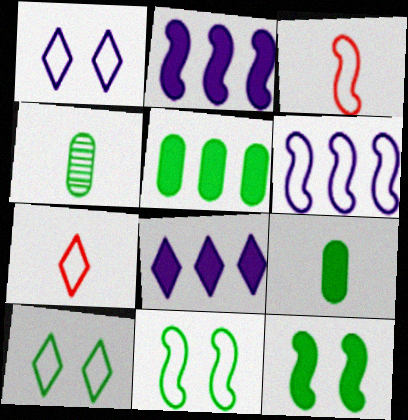[[3, 6, 11]]